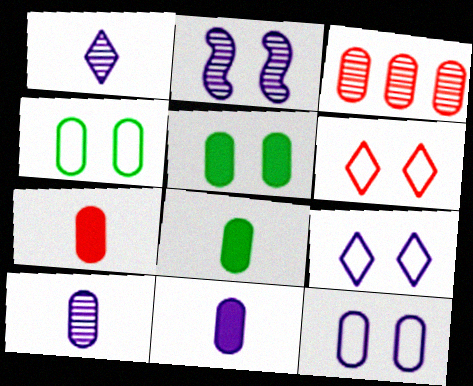[[2, 5, 6], 
[3, 4, 11], 
[3, 8, 12], 
[7, 8, 11]]